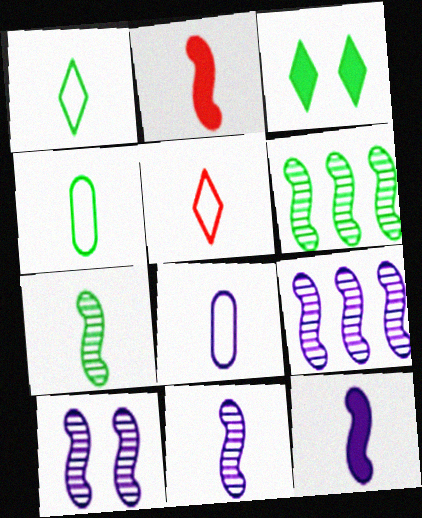[[3, 4, 6], 
[9, 10, 11]]